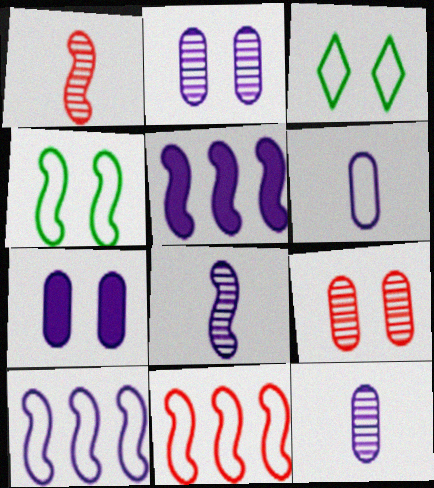[[1, 4, 5], 
[3, 6, 11]]